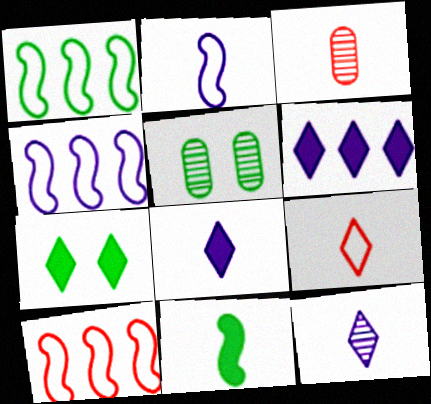[[1, 4, 10], 
[3, 4, 7], 
[5, 8, 10]]